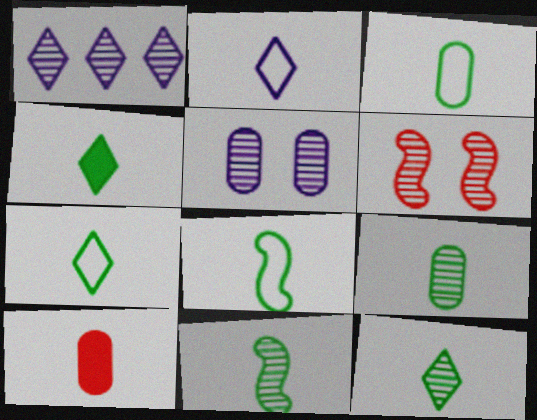[[1, 6, 9], 
[2, 10, 11], 
[3, 4, 11], 
[3, 7, 8], 
[4, 7, 12], 
[4, 8, 9], 
[9, 11, 12]]